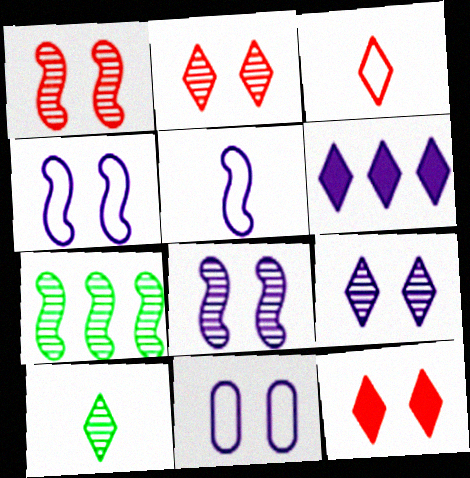[]